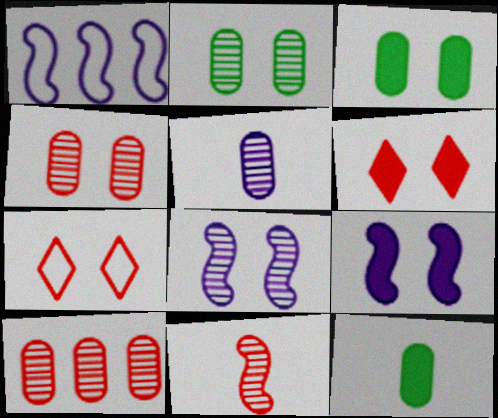[[2, 5, 10], 
[2, 7, 9], 
[3, 6, 9], 
[3, 7, 8]]